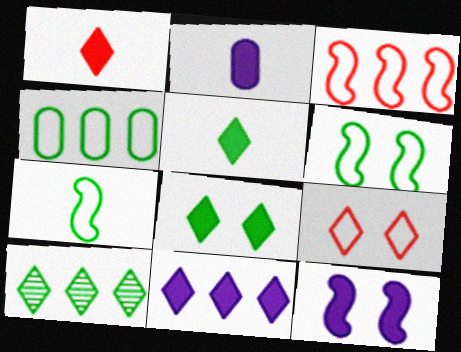[[1, 8, 11], 
[2, 11, 12]]